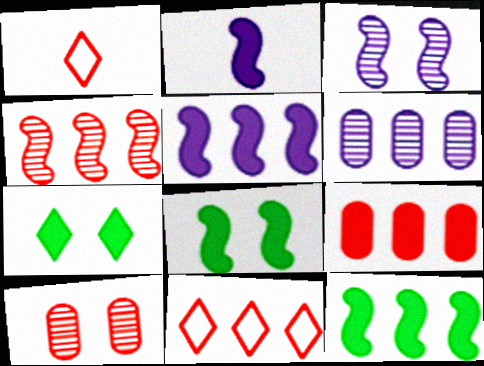[[1, 6, 8], 
[2, 7, 9], 
[4, 9, 11], 
[6, 11, 12]]